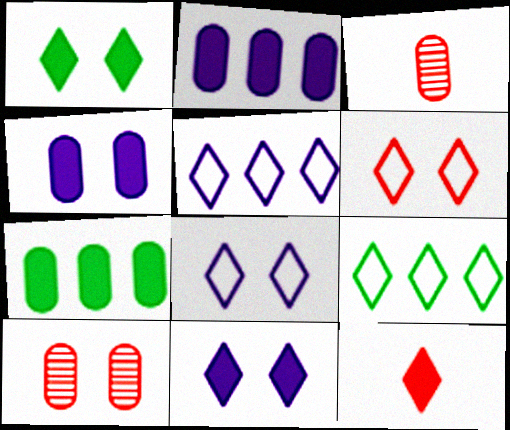[]